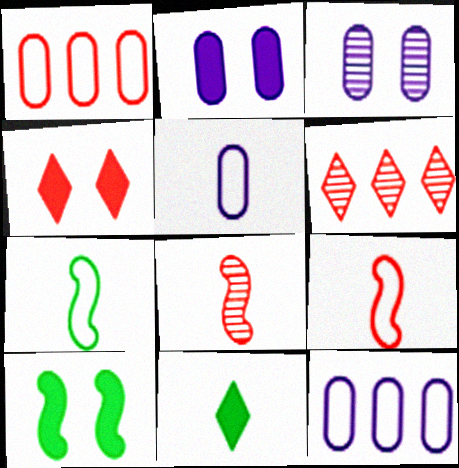[[1, 4, 8], 
[2, 4, 10], 
[2, 6, 7], 
[5, 6, 10], 
[5, 8, 11]]